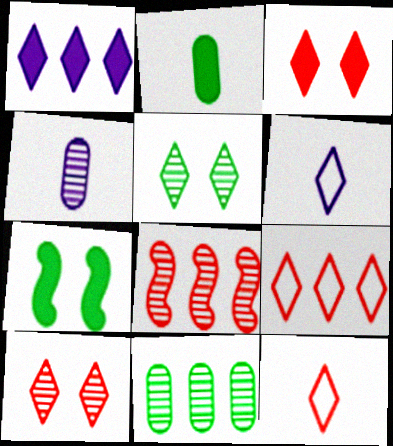[[1, 5, 12], 
[4, 5, 8], 
[4, 7, 9]]